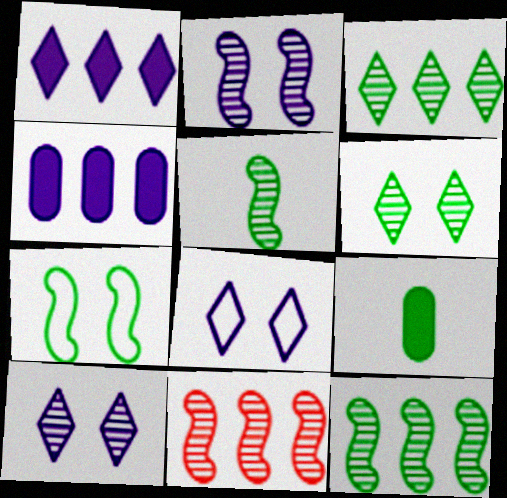[[2, 5, 11], 
[3, 7, 9], 
[8, 9, 11]]